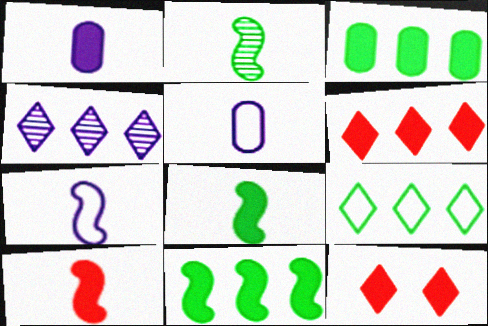[[1, 11, 12], 
[2, 7, 10], 
[4, 6, 9]]